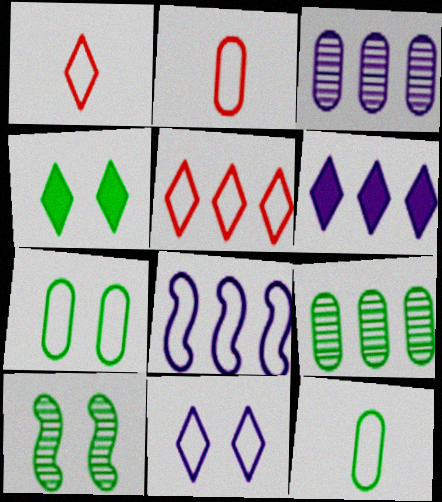[[1, 7, 8], 
[2, 6, 10], 
[3, 6, 8], 
[4, 7, 10]]